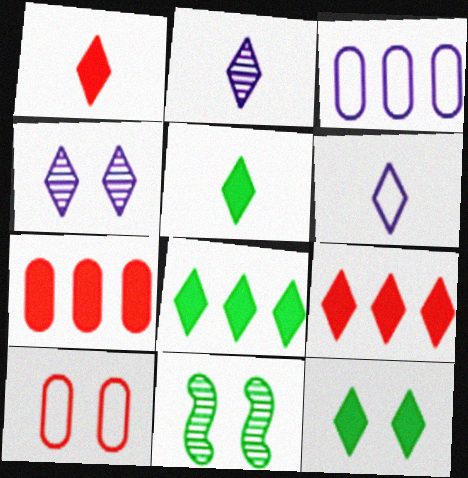[[1, 3, 11], 
[5, 8, 12], 
[6, 7, 11]]